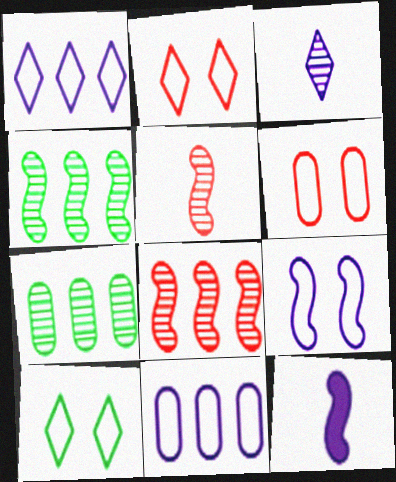[[2, 7, 12], 
[6, 9, 10]]